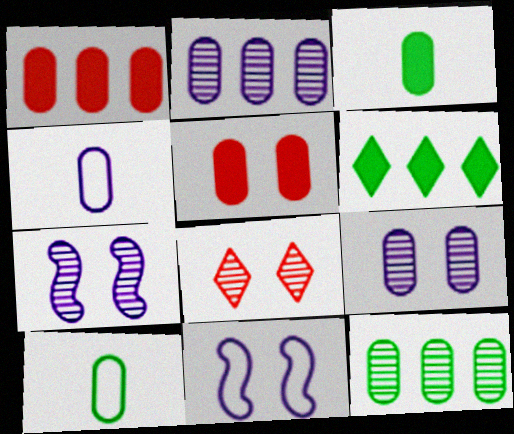[[1, 9, 10], 
[2, 5, 10], 
[4, 5, 12]]